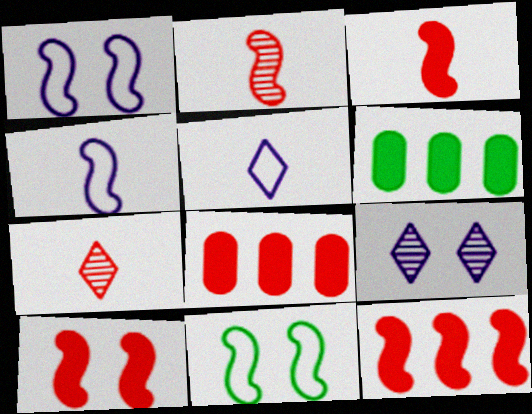[[1, 6, 7], 
[3, 10, 12]]